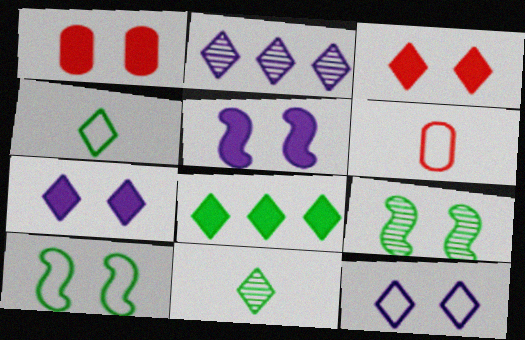[[1, 9, 12], 
[2, 3, 4]]